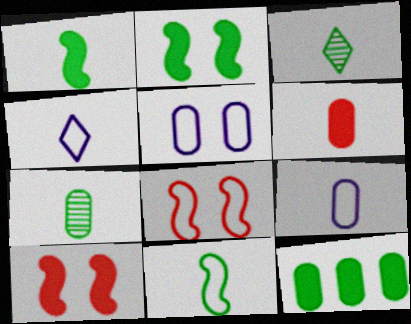[[6, 7, 9]]